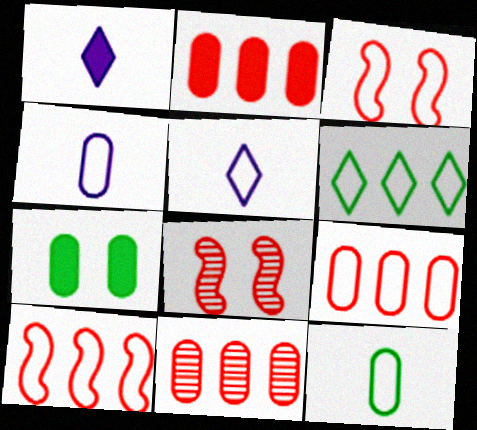[[2, 9, 11], 
[3, 4, 6], 
[4, 7, 11]]